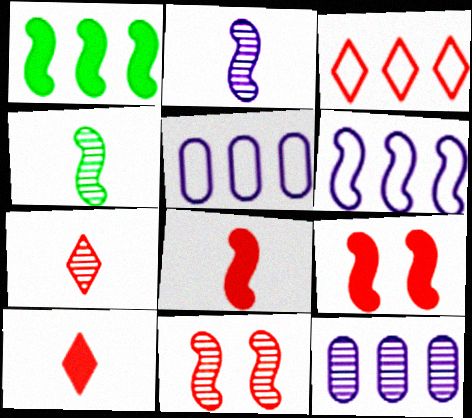[[1, 3, 12], 
[4, 6, 9]]